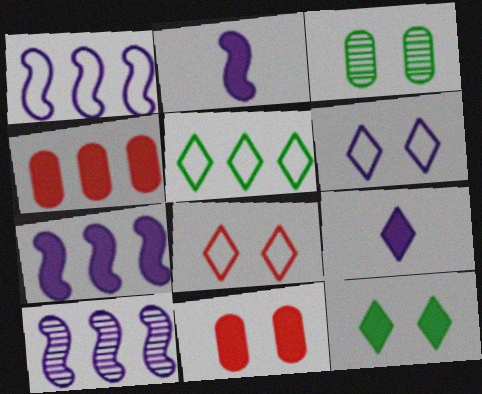[[1, 7, 10], 
[2, 4, 12], 
[4, 5, 10]]